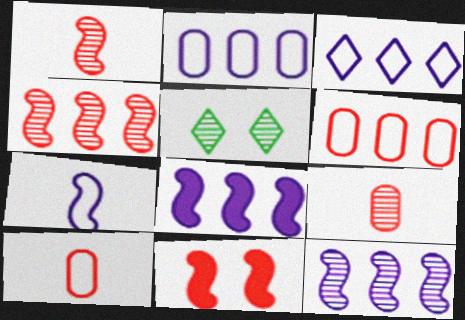[[5, 8, 10], 
[5, 9, 12]]